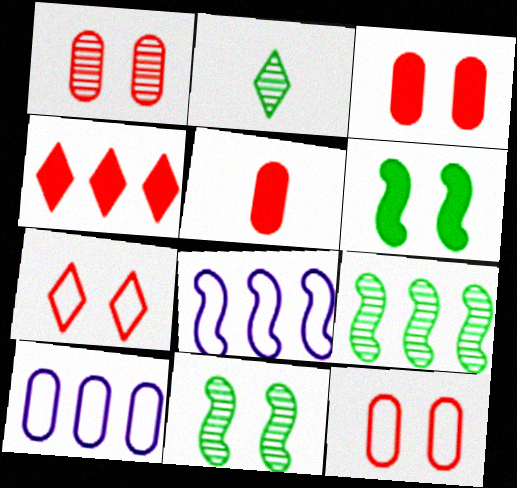[[1, 3, 12], 
[2, 3, 8], 
[4, 9, 10]]